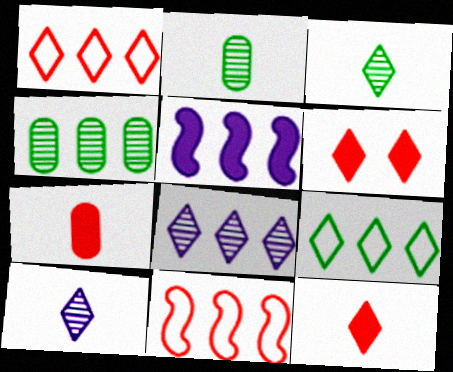[[1, 4, 5], 
[6, 9, 10]]